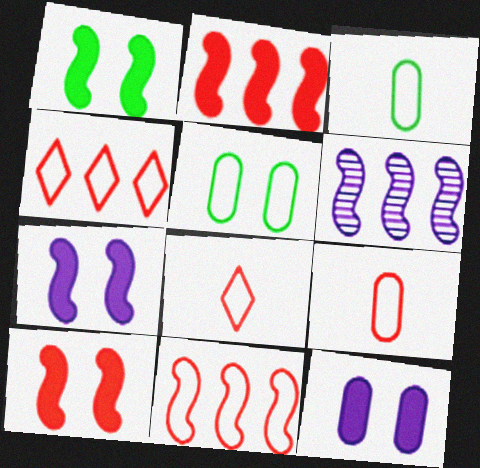[[1, 7, 10]]